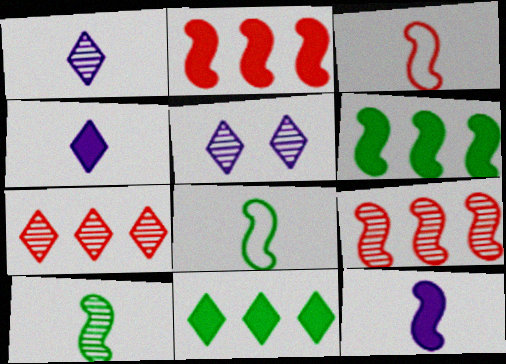[[3, 10, 12]]